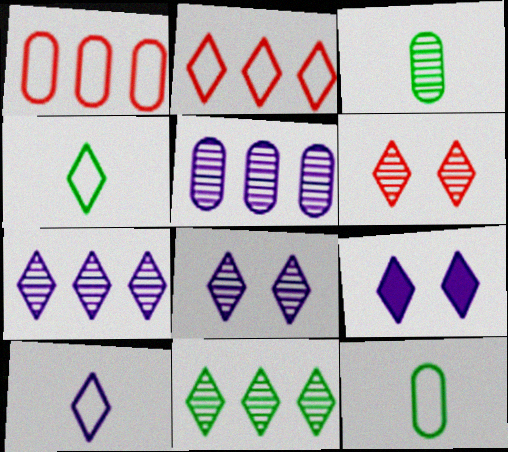[[7, 9, 10]]